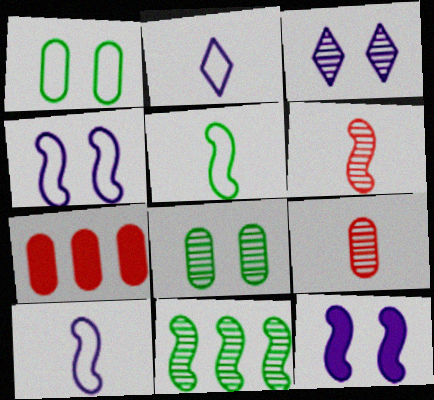[[3, 5, 7], 
[3, 9, 11]]